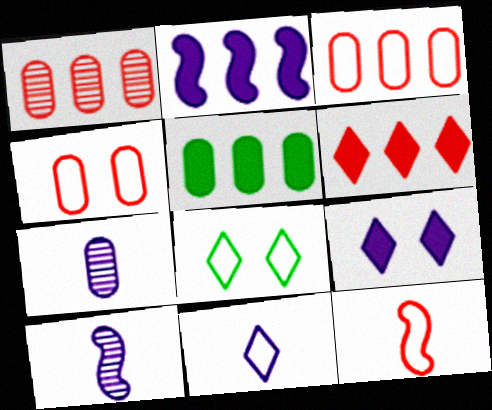[[2, 5, 6], 
[4, 5, 7]]